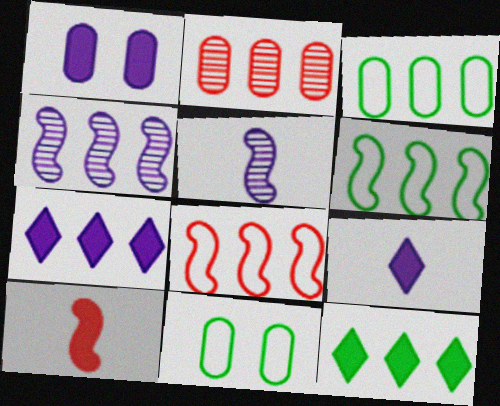[[1, 10, 12], 
[2, 6, 7]]